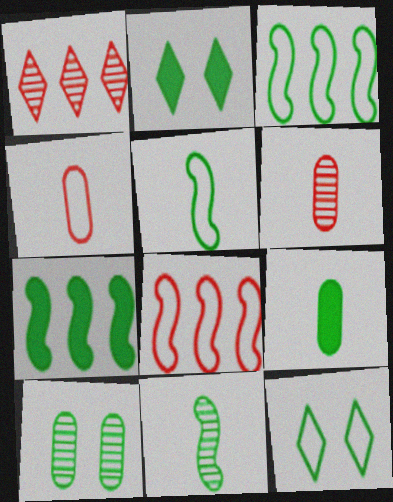[[2, 7, 9]]